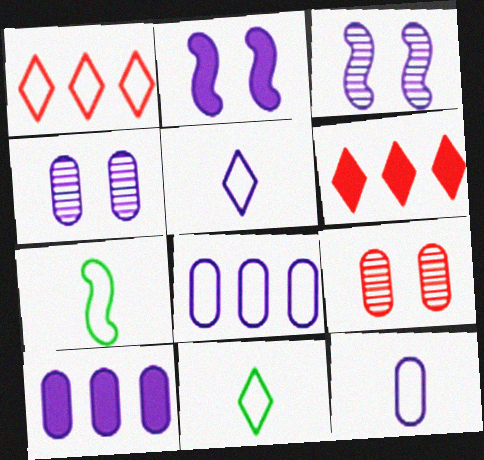[[3, 5, 10], 
[4, 6, 7], 
[4, 10, 12]]